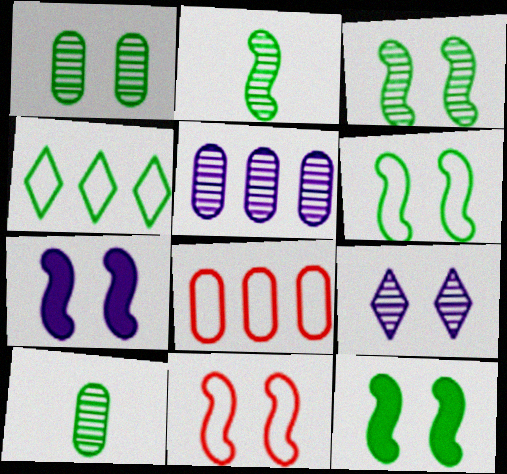[[3, 6, 12], 
[3, 7, 11], 
[4, 10, 12]]